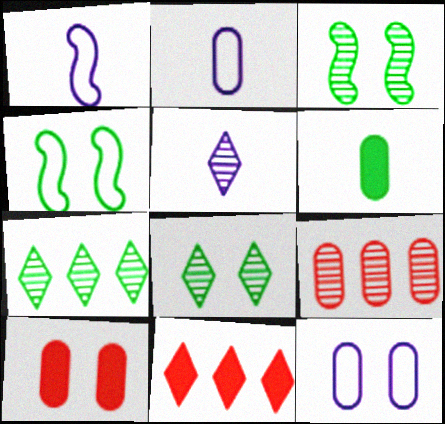[[1, 7, 10], 
[2, 3, 11], 
[3, 5, 9], 
[4, 6, 7], 
[6, 9, 12]]